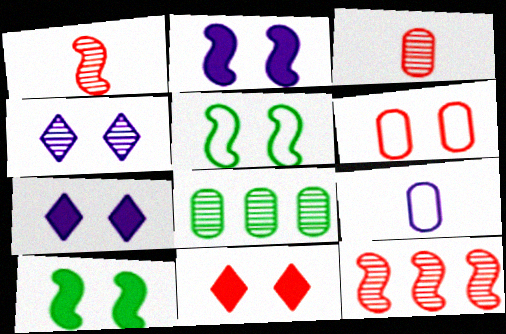[[1, 4, 8], 
[4, 6, 10]]